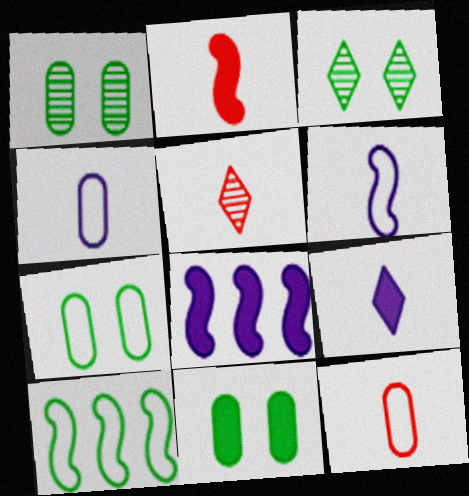[[1, 7, 11], 
[2, 5, 12], 
[3, 8, 12], 
[5, 7, 8]]